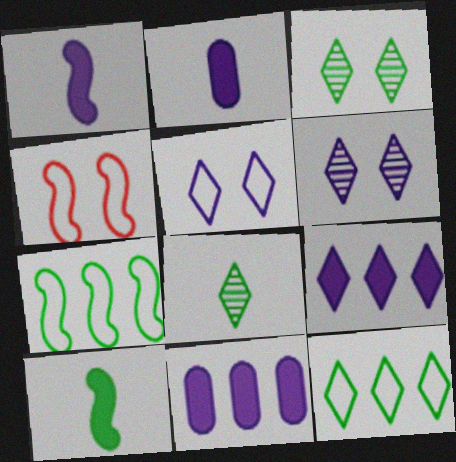[[4, 8, 11]]